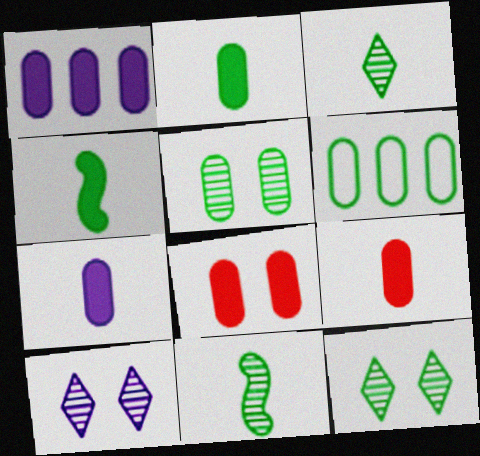[[1, 2, 8], 
[2, 5, 6], 
[2, 7, 9], 
[4, 6, 12]]